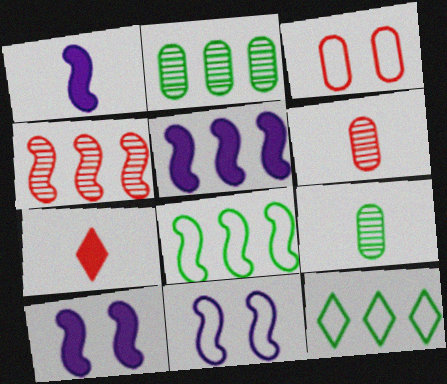[[1, 5, 10], 
[2, 7, 11], 
[3, 4, 7], 
[4, 5, 8], 
[6, 10, 12]]